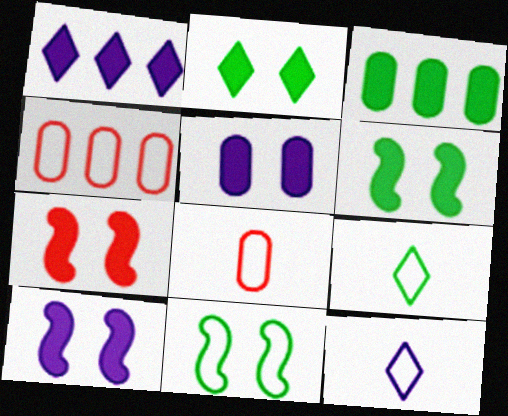[[2, 5, 7], 
[4, 11, 12], 
[6, 7, 10]]